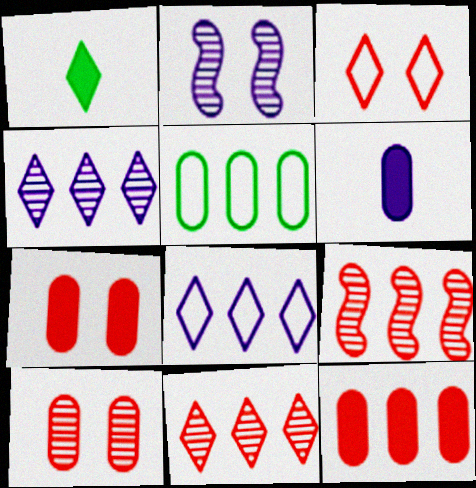[[1, 3, 4], 
[2, 6, 8], 
[5, 6, 10]]